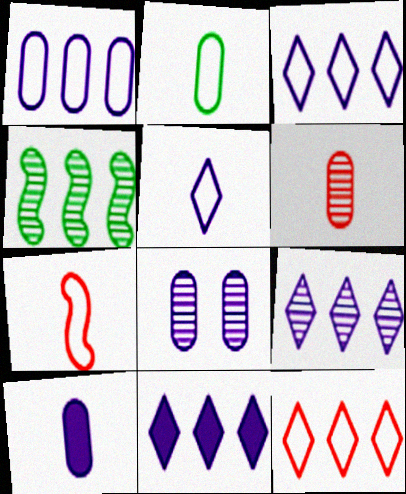[[1, 8, 10], 
[2, 5, 7], 
[2, 6, 10], 
[3, 9, 11]]